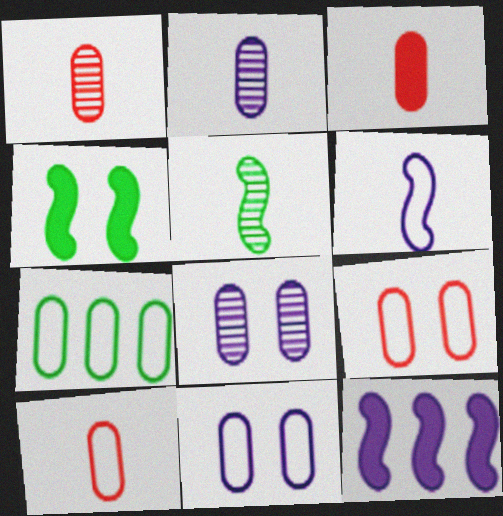[[1, 3, 10], 
[3, 7, 8], 
[7, 10, 11]]